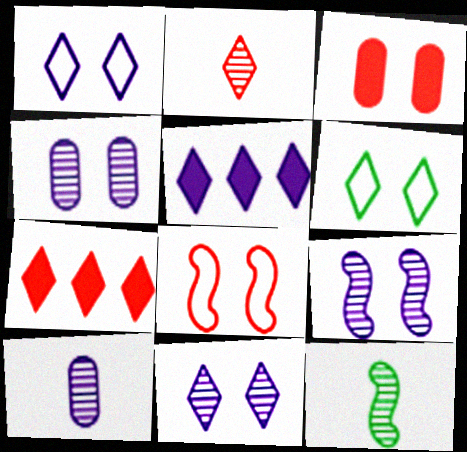[[2, 5, 6], 
[2, 10, 12], 
[3, 6, 9], 
[4, 9, 11]]